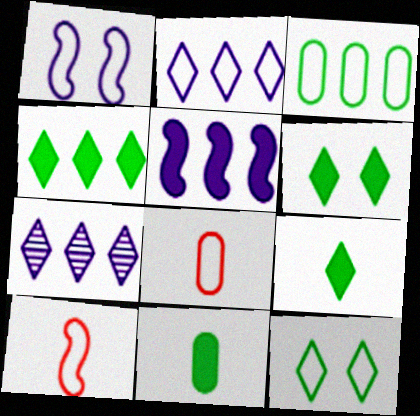[[4, 6, 9]]